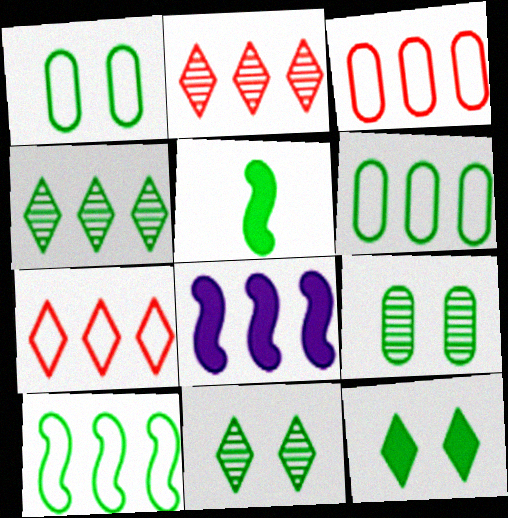[[1, 4, 5], 
[2, 6, 8], 
[3, 4, 8], 
[5, 6, 11]]